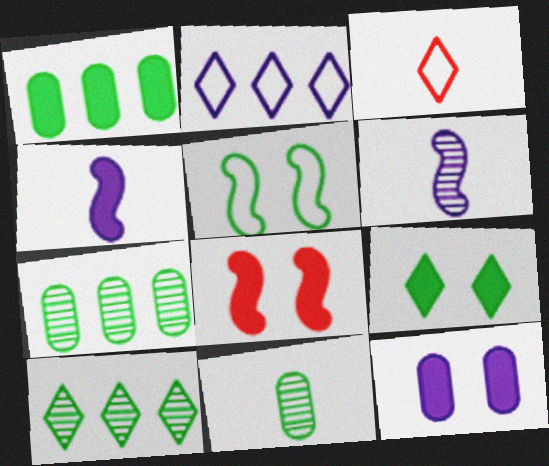[[2, 6, 12], 
[2, 8, 11], 
[3, 4, 11], 
[8, 9, 12]]